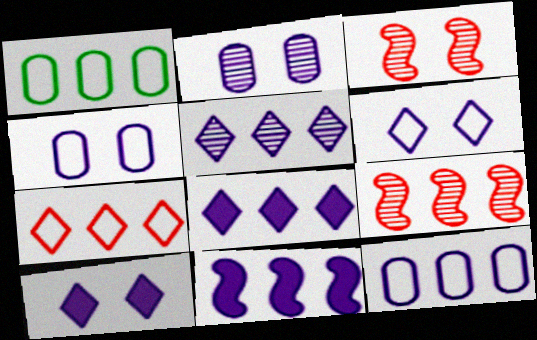[[1, 8, 9], 
[5, 11, 12]]